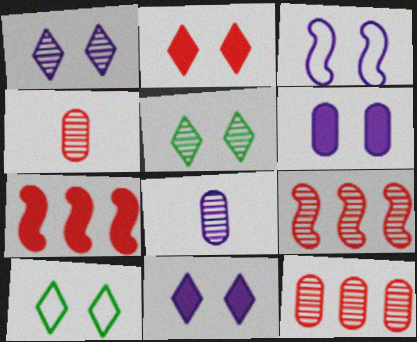[[1, 2, 10], 
[1, 3, 6], 
[5, 8, 9], 
[7, 8, 10]]